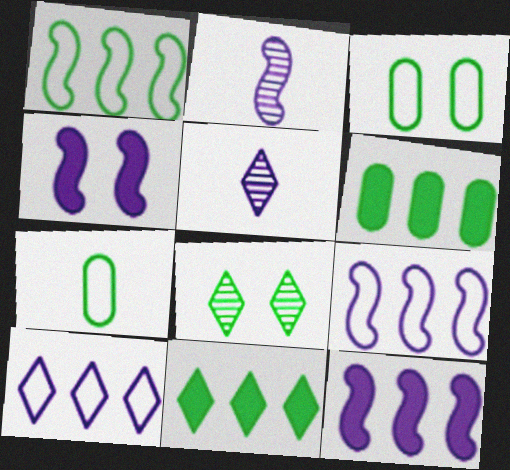[[2, 4, 9]]